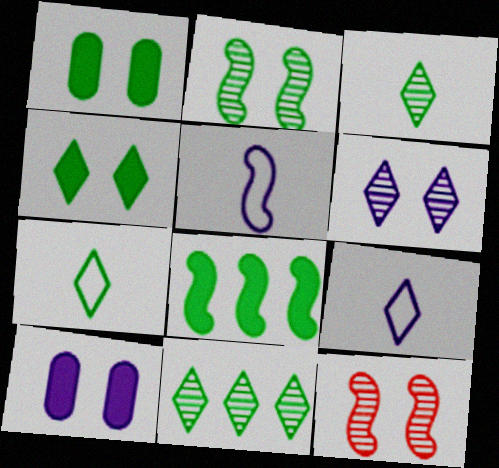[[4, 7, 11], 
[5, 8, 12]]